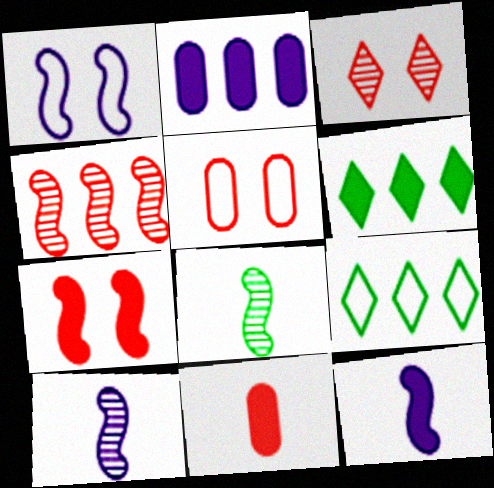[[2, 4, 9], 
[3, 5, 7], 
[5, 6, 10]]